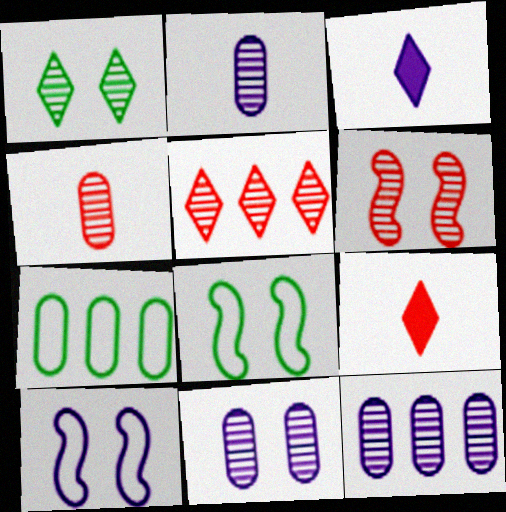[[1, 6, 11], 
[2, 11, 12], 
[3, 6, 7], 
[3, 10, 12], 
[4, 5, 6], 
[8, 9, 12]]